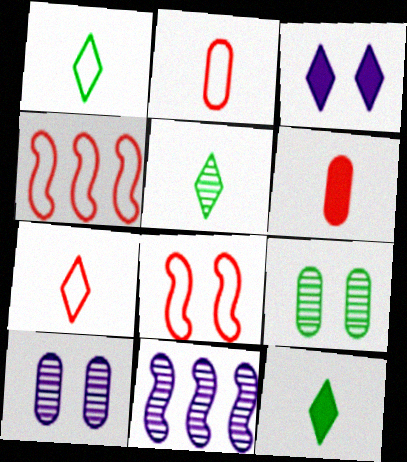[[1, 5, 12], 
[3, 8, 9], 
[4, 10, 12]]